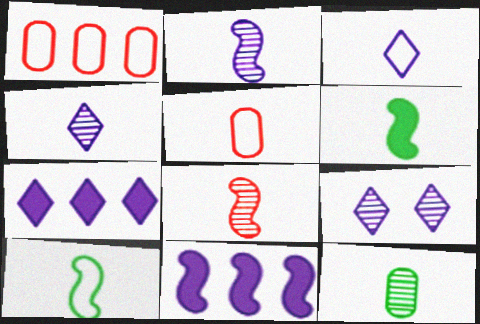[[1, 6, 9], 
[3, 5, 10], 
[3, 7, 9], 
[4, 5, 6], 
[4, 8, 12]]